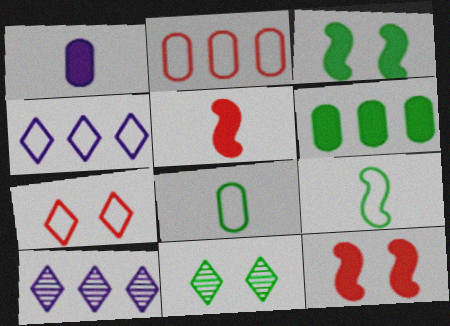[[6, 9, 11], 
[8, 10, 12]]